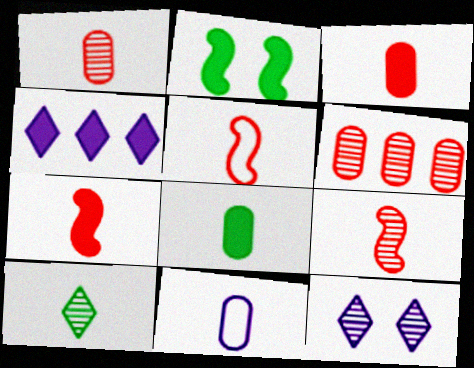[[1, 8, 11], 
[2, 3, 4], 
[5, 7, 9], 
[7, 10, 11]]